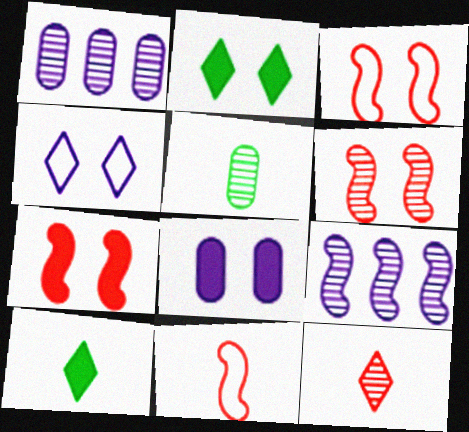[[1, 2, 11], 
[1, 3, 10], 
[2, 7, 8], 
[3, 6, 7]]